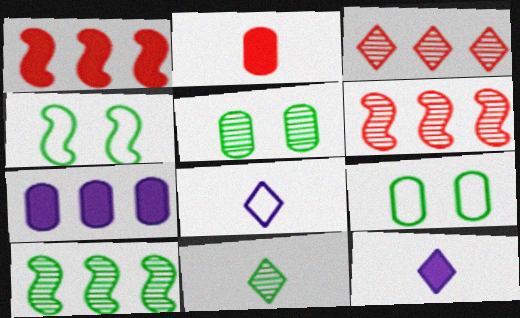[[1, 5, 8], 
[5, 10, 11], 
[6, 9, 12]]